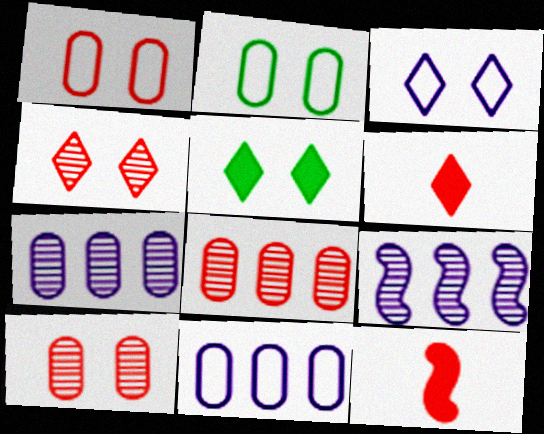[[2, 6, 9], 
[3, 4, 5]]